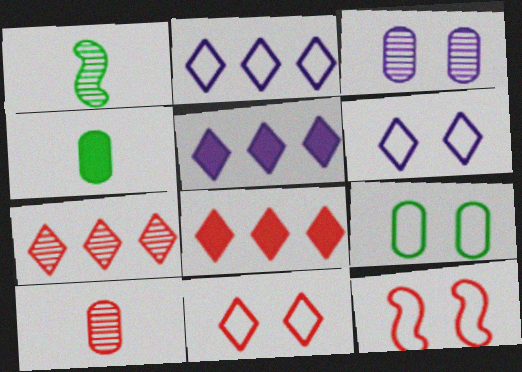[[1, 3, 7], 
[6, 9, 12], 
[8, 10, 12]]